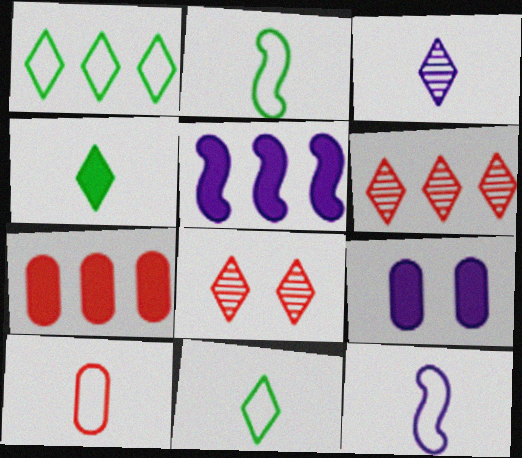[[2, 6, 9], 
[10, 11, 12]]